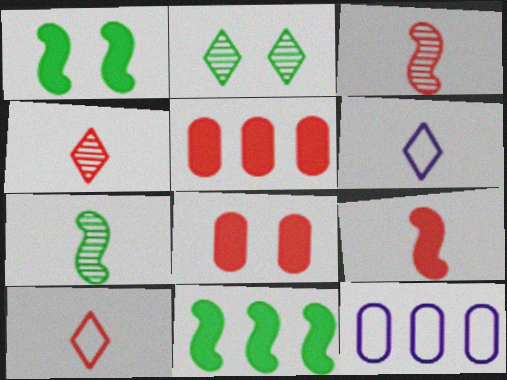[[1, 4, 12], 
[2, 9, 12]]